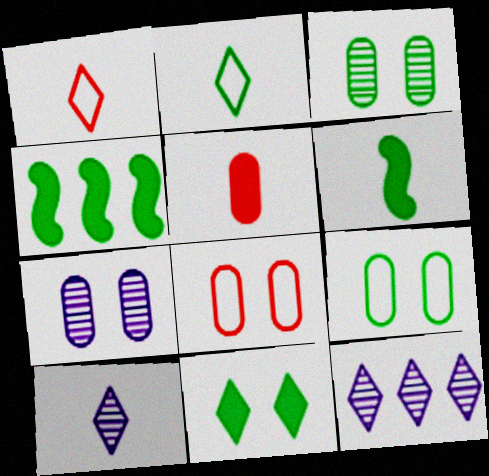[[1, 4, 7], 
[1, 11, 12], 
[2, 3, 4], 
[4, 8, 10], 
[6, 8, 12]]